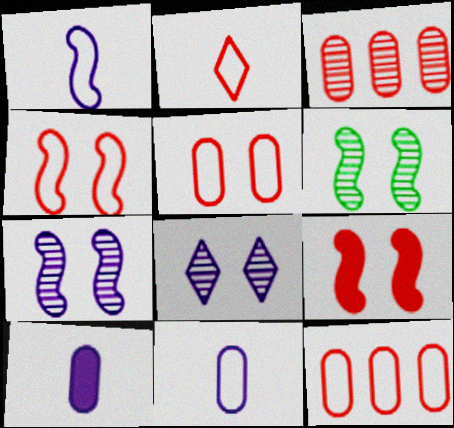[[2, 3, 9], 
[2, 4, 12]]